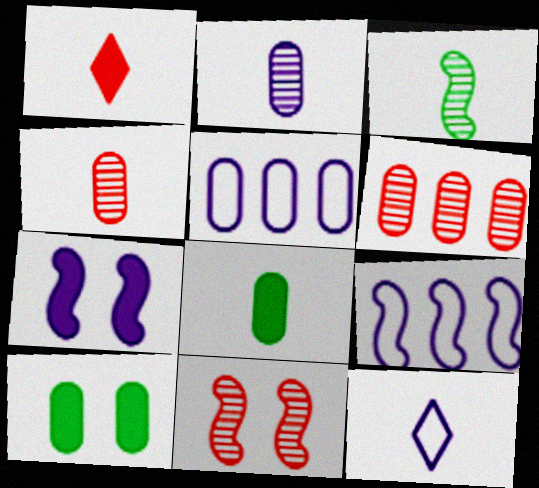[[4, 5, 10]]